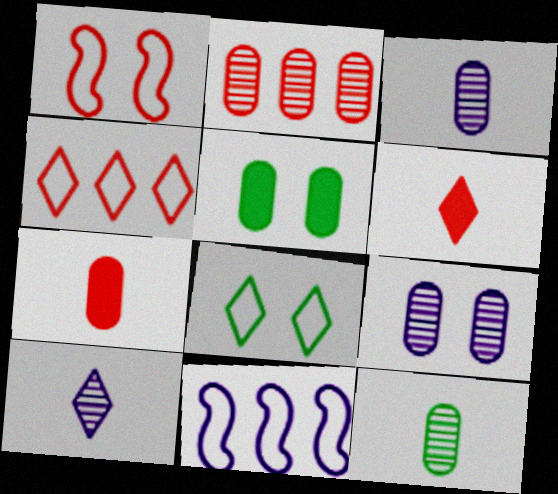[[1, 2, 6], 
[2, 9, 12]]